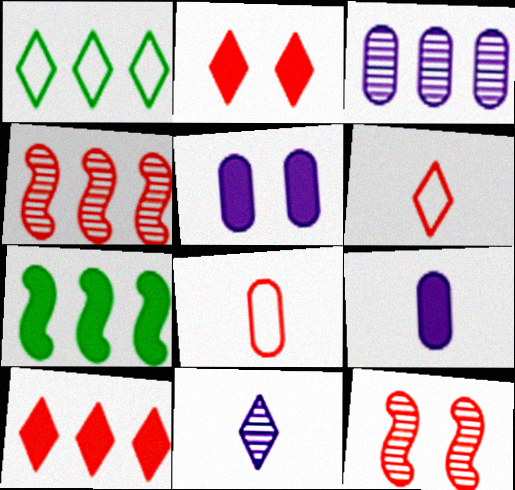[[1, 2, 11], 
[1, 9, 12], 
[2, 4, 8], 
[2, 7, 9], 
[8, 10, 12]]